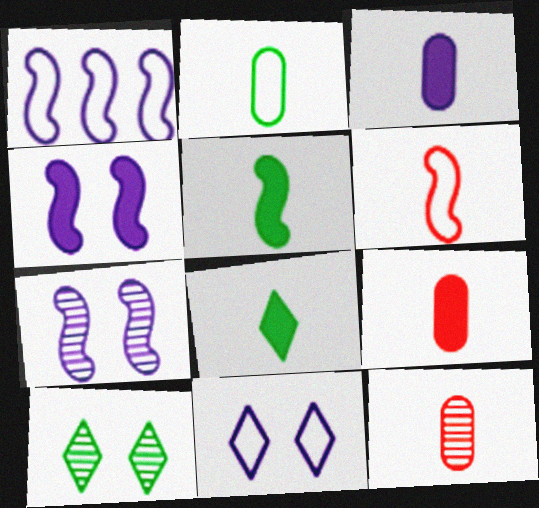[[1, 9, 10], 
[2, 3, 12]]